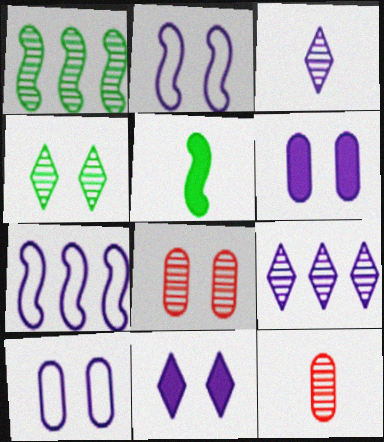[[1, 3, 8], 
[3, 6, 7]]